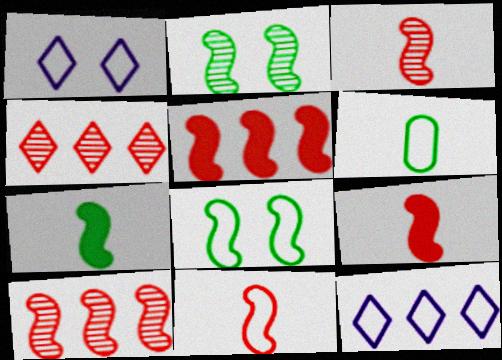[[3, 9, 11]]